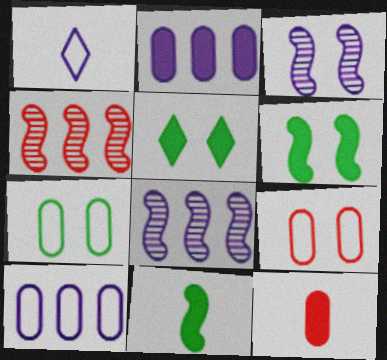[[1, 2, 3], 
[3, 5, 9]]